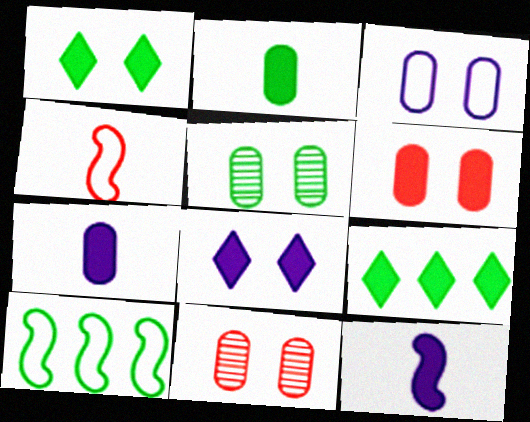[[3, 5, 6], 
[6, 9, 12]]